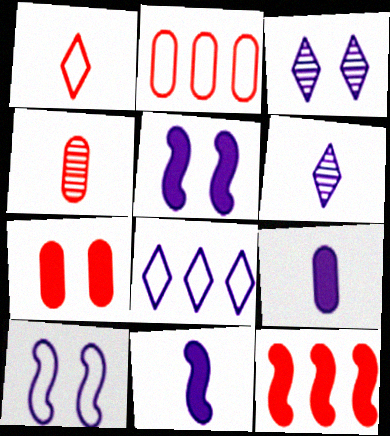[[2, 4, 7]]